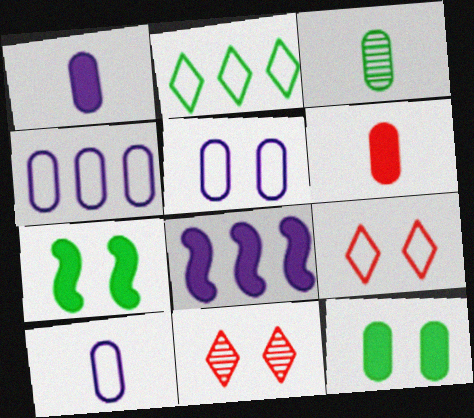[[2, 3, 7], 
[3, 6, 10], 
[3, 8, 9], 
[4, 5, 10], 
[5, 7, 11]]